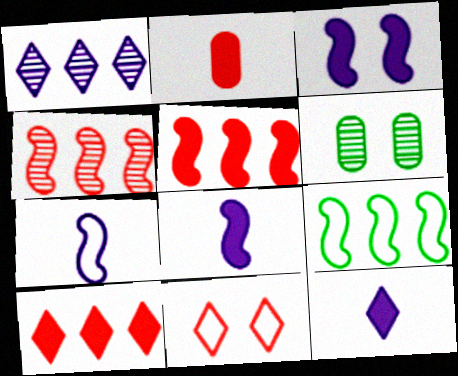[[2, 4, 11], 
[3, 6, 11], 
[6, 7, 10]]